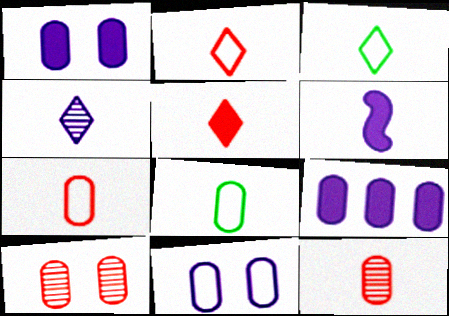[[3, 4, 5], 
[3, 6, 12], 
[8, 9, 10]]